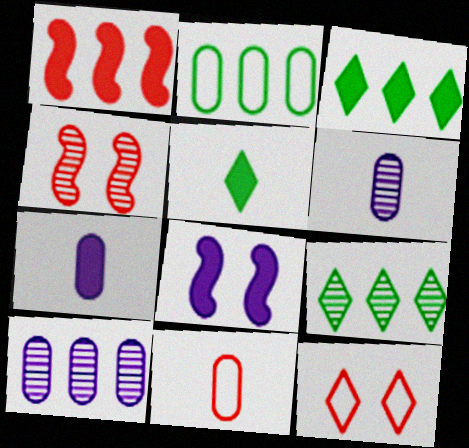[[4, 6, 9], 
[8, 9, 11]]